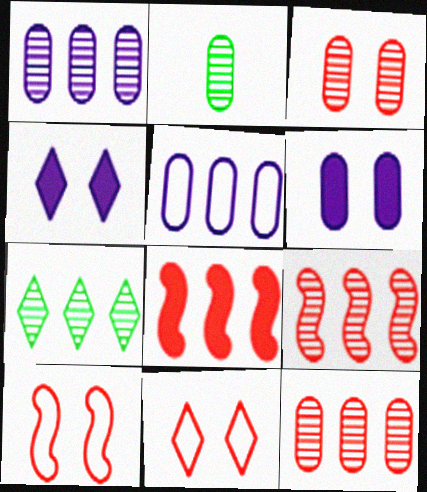[[1, 2, 3], 
[1, 7, 9], 
[5, 7, 8]]